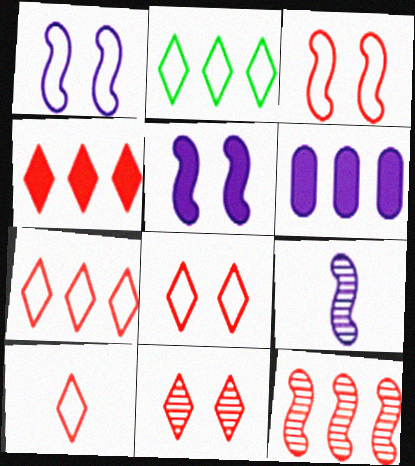[[2, 6, 12], 
[4, 10, 11], 
[7, 8, 10]]